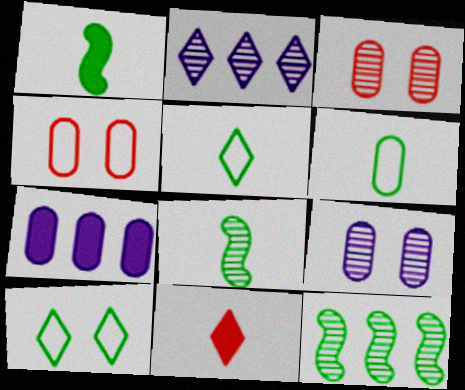[[1, 2, 4], 
[2, 3, 8], 
[2, 10, 11], 
[3, 6, 7]]